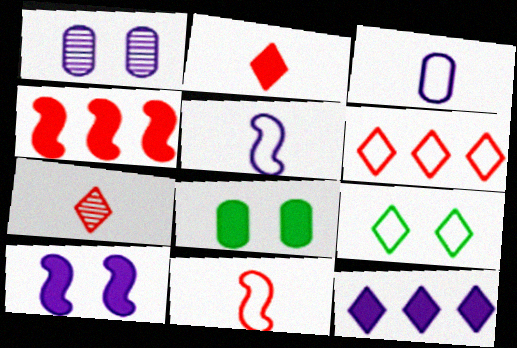[[1, 5, 12], 
[7, 9, 12]]